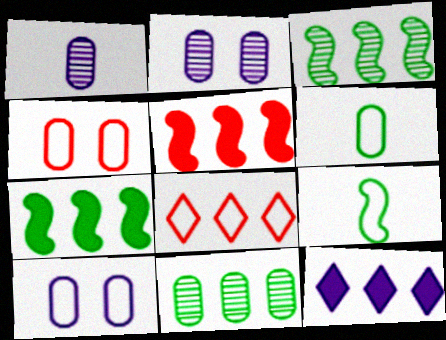[[8, 9, 10]]